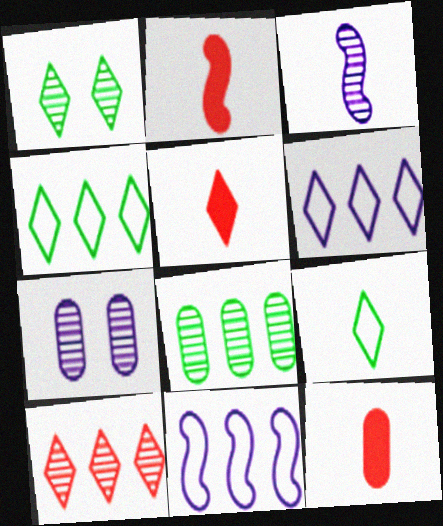[[1, 5, 6], 
[1, 11, 12], 
[2, 4, 7], 
[2, 5, 12], 
[3, 9, 12]]